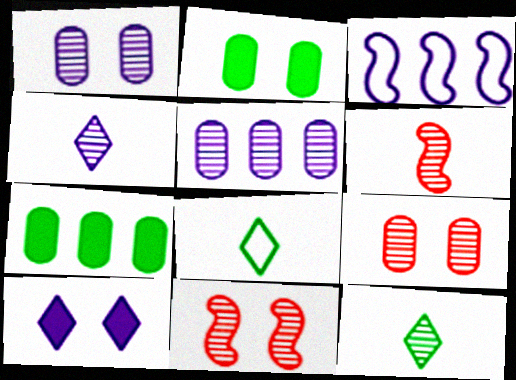[[5, 11, 12]]